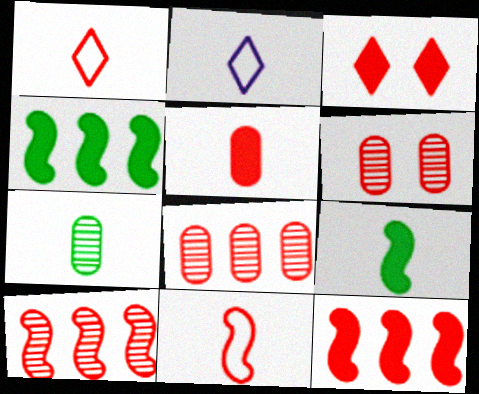[[1, 6, 12], 
[2, 4, 6], 
[3, 5, 12], 
[3, 8, 11]]